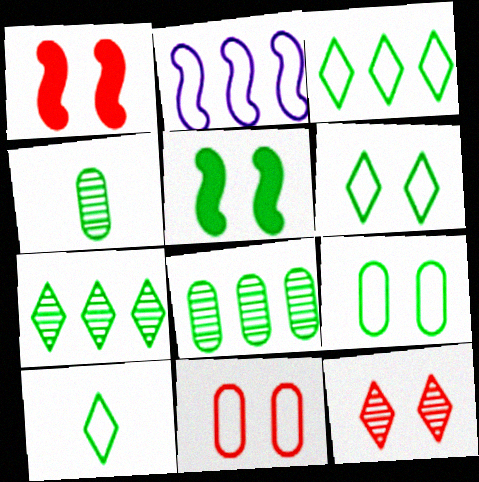[[1, 11, 12], 
[2, 10, 11], 
[3, 4, 5], 
[3, 6, 10], 
[5, 8, 10]]